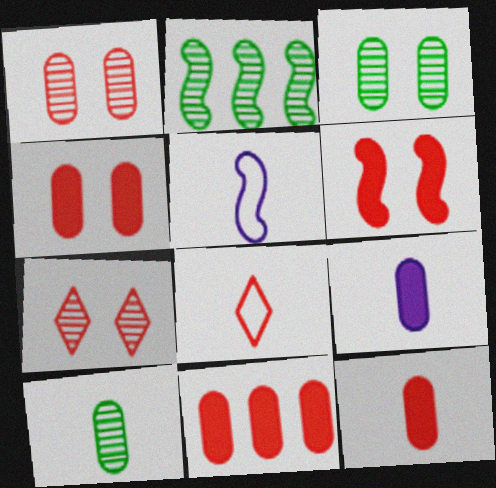[[2, 5, 6], 
[4, 11, 12]]